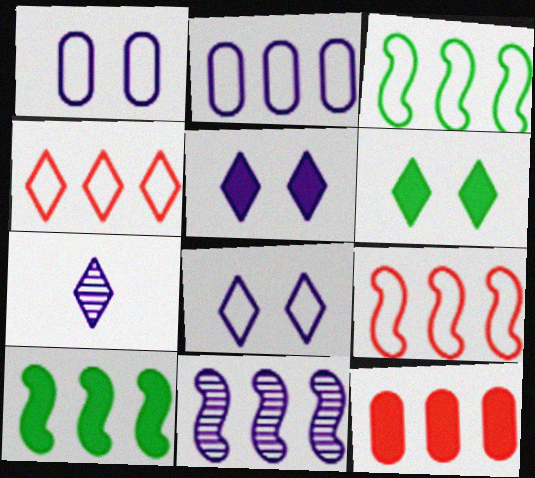[[2, 3, 4], 
[4, 6, 7], 
[9, 10, 11]]